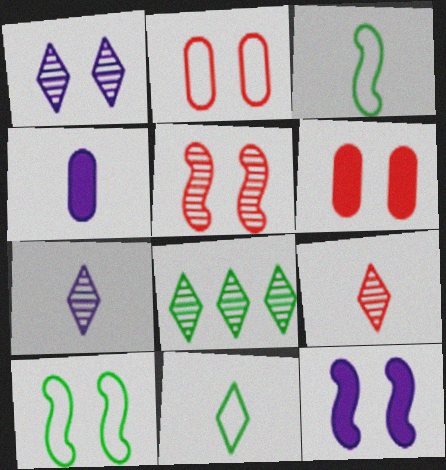[[1, 6, 10], 
[1, 8, 9], 
[3, 4, 9], 
[5, 10, 12]]